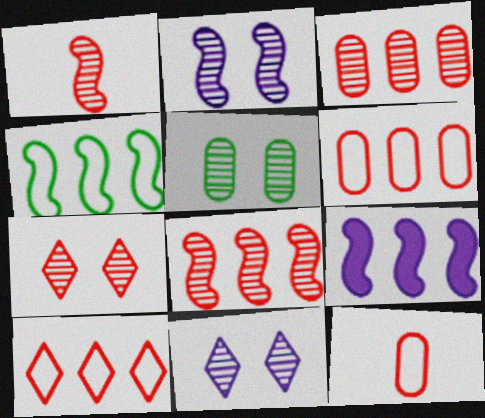[[1, 3, 7], 
[2, 5, 7], 
[4, 8, 9]]